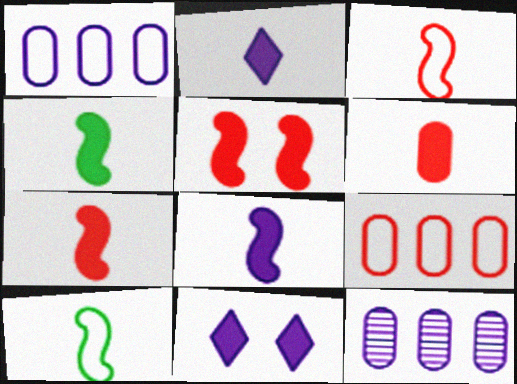[[2, 4, 6], 
[4, 7, 8]]